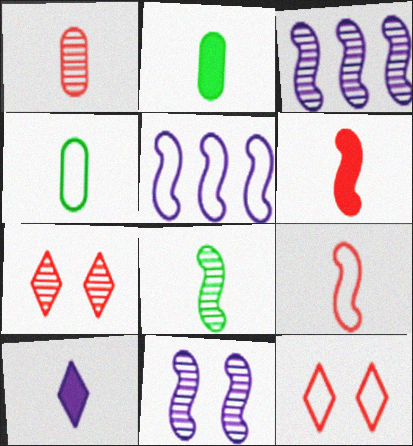[[2, 3, 12], 
[2, 5, 7], 
[2, 6, 10], 
[4, 5, 12]]